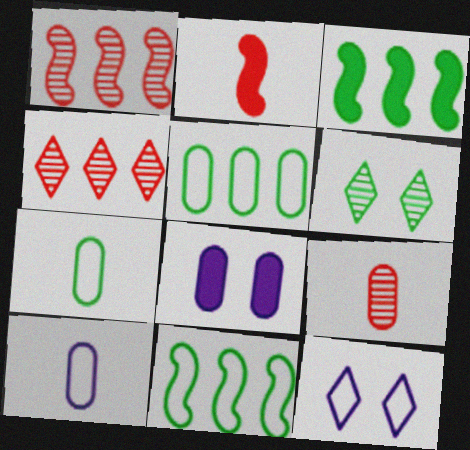[[3, 6, 7], 
[3, 9, 12], 
[5, 8, 9]]